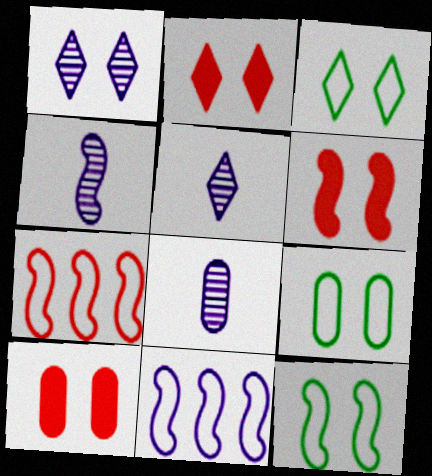[[1, 2, 3], 
[1, 6, 9], 
[1, 10, 12], 
[2, 6, 10], 
[3, 9, 12], 
[4, 5, 8]]